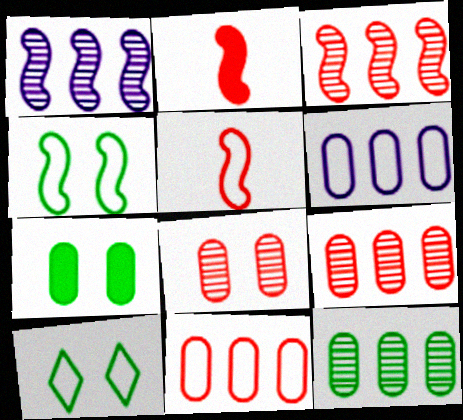[[1, 2, 4], 
[5, 6, 10]]